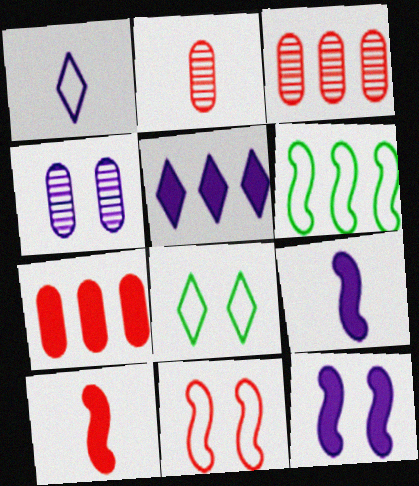[[3, 5, 6], 
[3, 8, 9]]